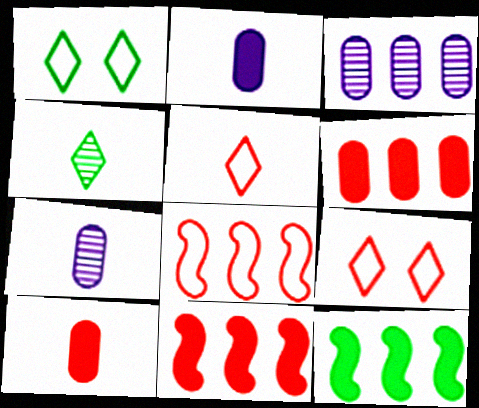[[1, 7, 11], 
[7, 9, 12]]